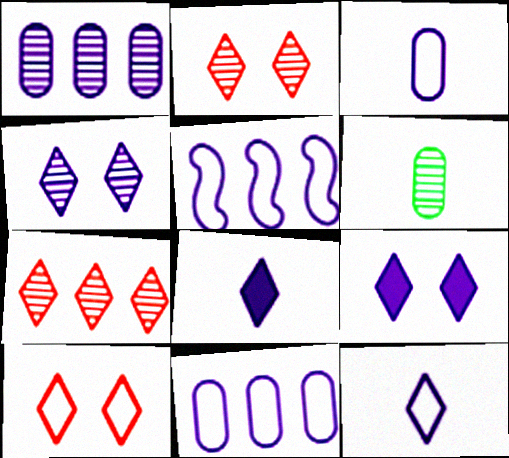[]